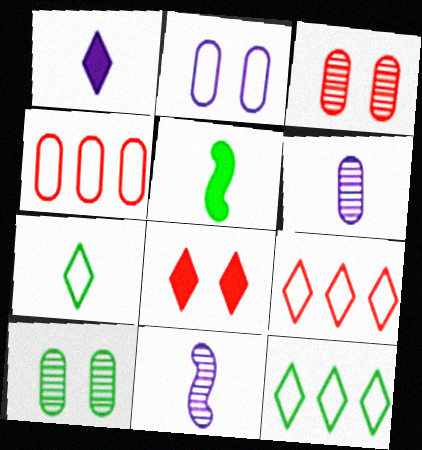[[5, 10, 12]]